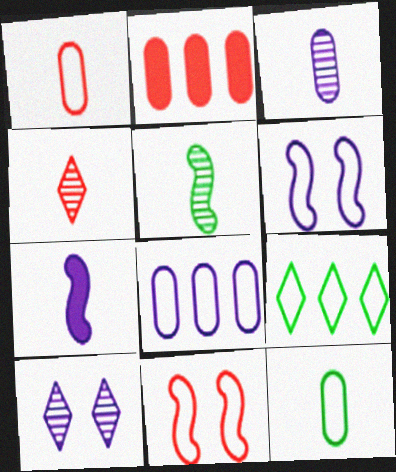[[1, 6, 9], 
[2, 4, 11], 
[3, 4, 5], 
[4, 7, 12], 
[7, 8, 10]]